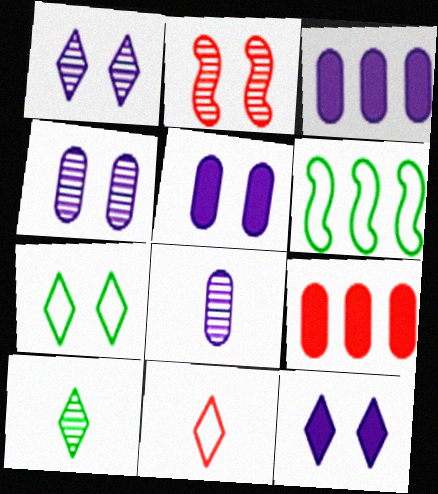[[2, 5, 7], 
[2, 9, 11]]